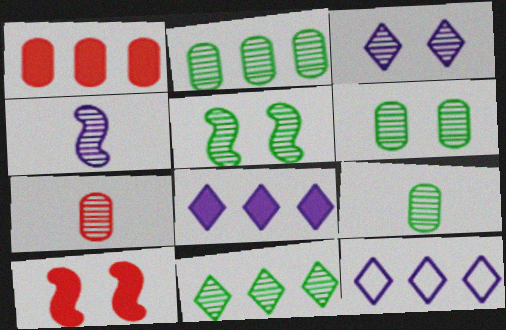[[2, 6, 9], 
[5, 9, 11], 
[9, 10, 12]]